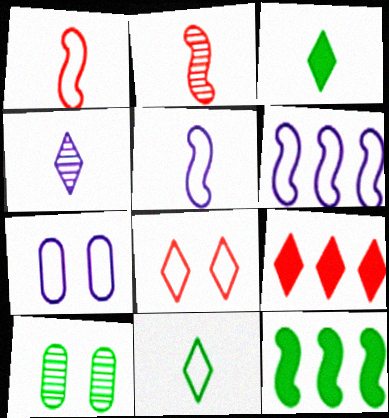[[5, 9, 10], 
[10, 11, 12]]